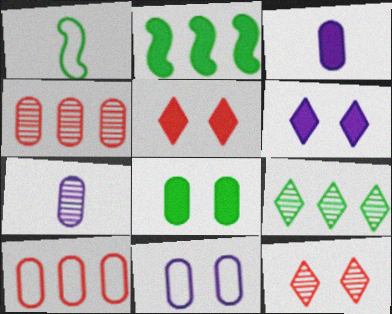[[1, 4, 6], 
[1, 8, 9], 
[2, 3, 5], 
[7, 8, 10]]